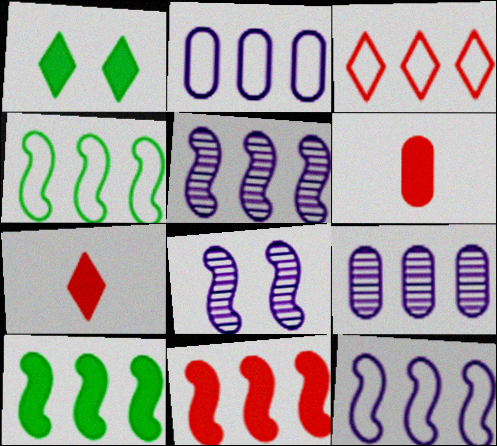[[2, 3, 4], 
[3, 9, 10], 
[4, 5, 11]]